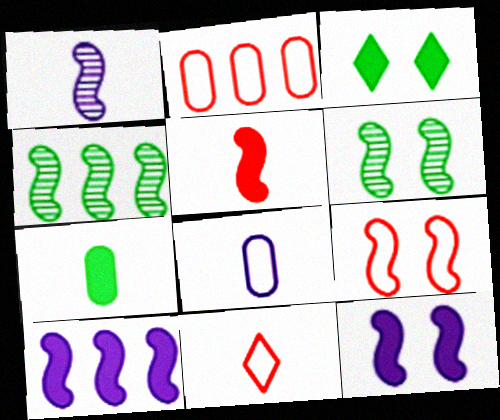[[1, 2, 3], 
[1, 7, 11], 
[2, 9, 11], 
[6, 9, 12]]